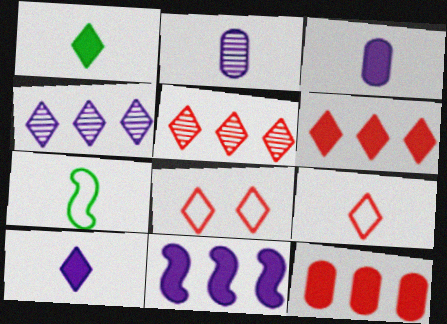[[1, 4, 8]]